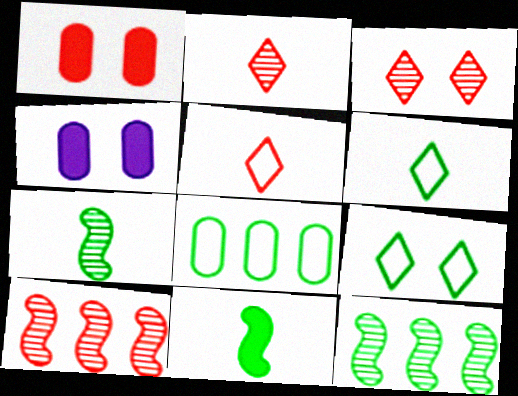[[1, 5, 10], 
[4, 5, 12], 
[4, 6, 10]]